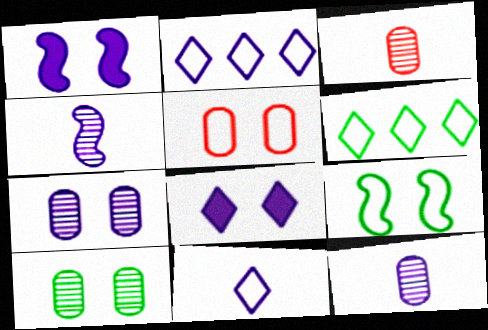[[1, 2, 12], 
[1, 3, 6]]